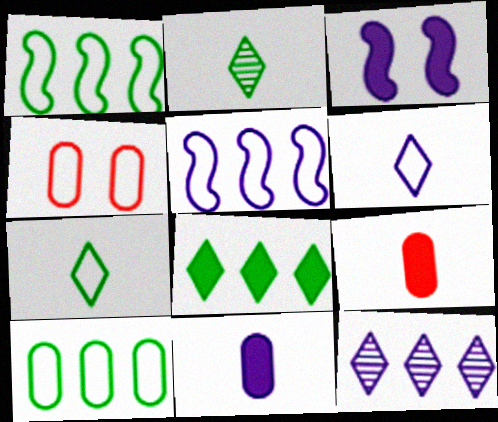[[1, 4, 6], 
[3, 8, 9], 
[4, 5, 7]]